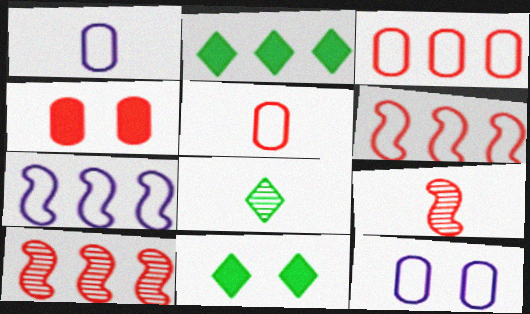[[1, 10, 11], 
[2, 9, 12], 
[4, 7, 8]]